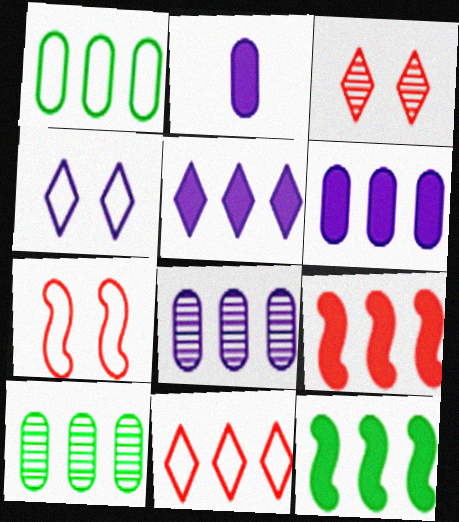[[8, 11, 12]]